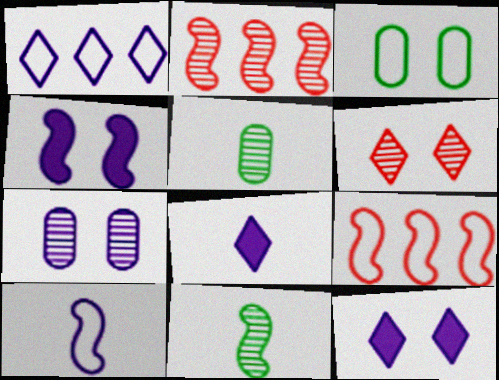[[2, 3, 8], 
[3, 4, 6], 
[4, 9, 11], 
[5, 9, 12]]